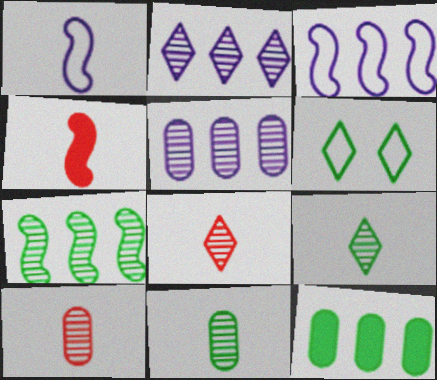[[4, 5, 6]]